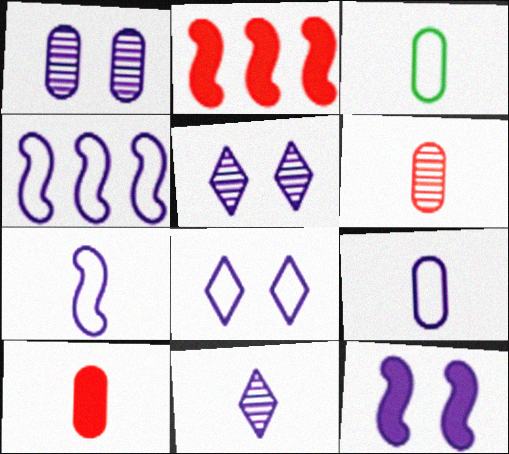[[1, 8, 12], 
[2, 3, 5], 
[4, 8, 9]]